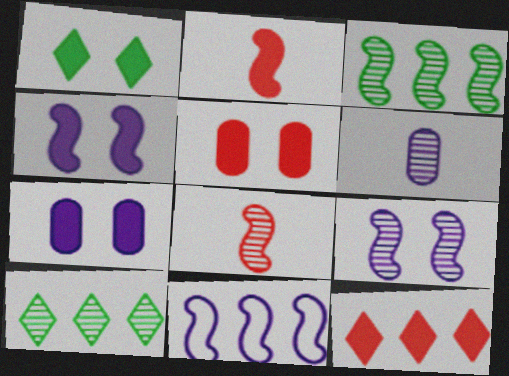[[1, 4, 5], 
[2, 5, 12], 
[3, 8, 9]]